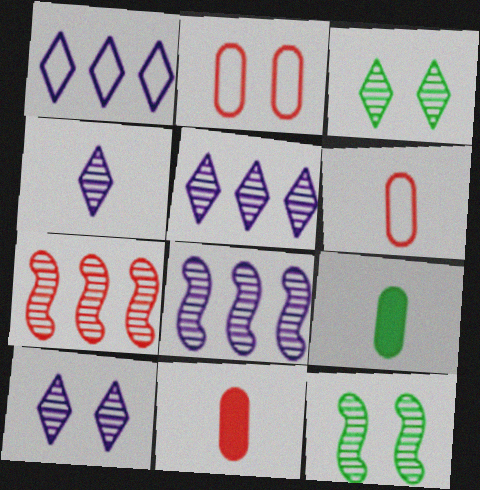[[1, 11, 12], 
[4, 5, 10]]